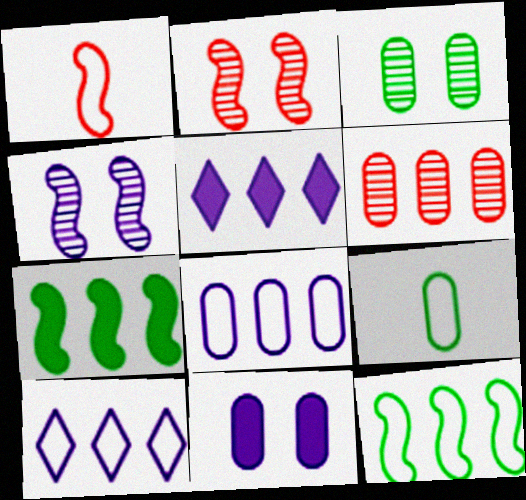[[1, 3, 5], 
[1, 4, 7], 
[2, 5, 9], 
[5, 6, 12], 
[6, 7, 10], 
[6, 9, 11]]